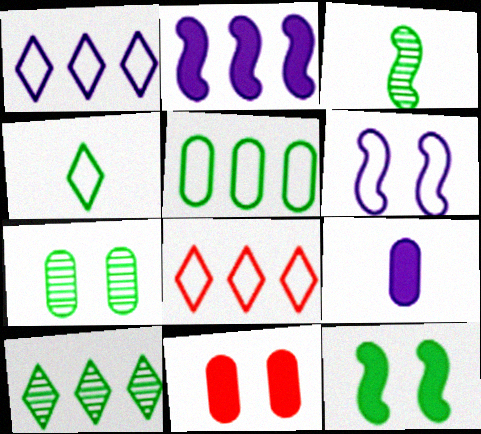[[1, 3, 11], 
[3, 7, 10]]